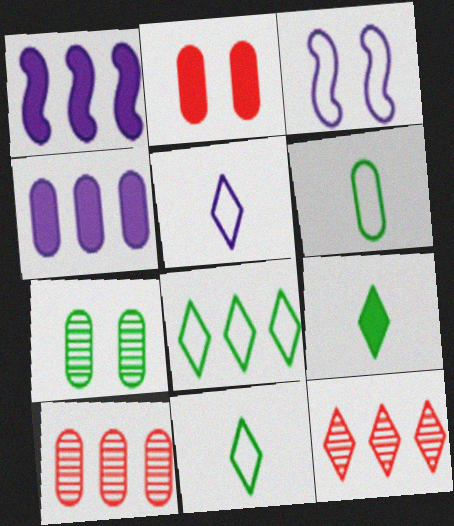[[1, 2, 9], 
[1, 8, 10], 
[3, 9, 10]]